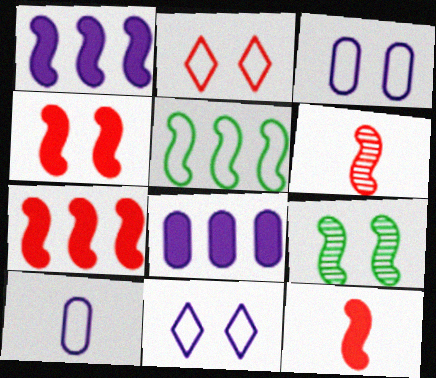[[2, 5, 10], 
[4, 7, 12]]